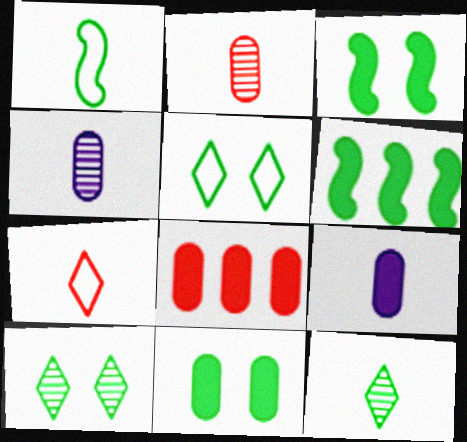[[8, 9, 11]]